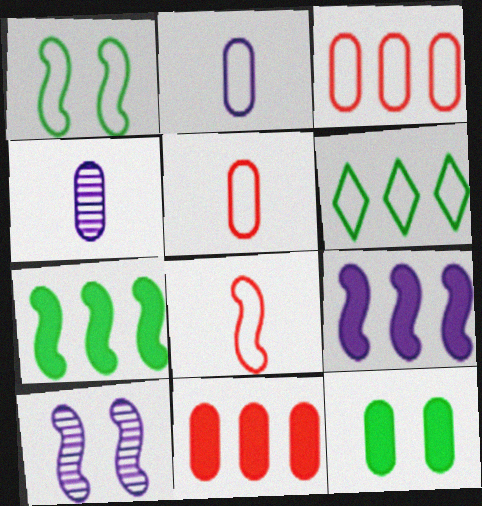[[3, 4, 12], 
[7, 8, 10]]